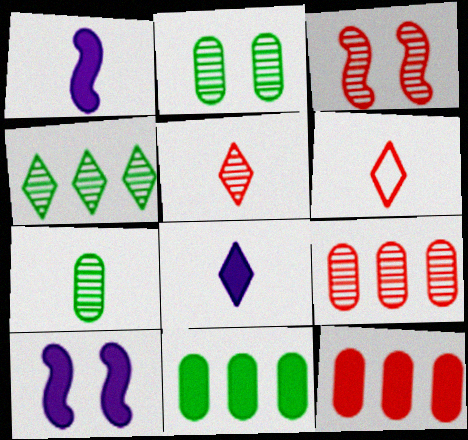[[1, 6, 7], 
[3, 5, 9], 
[3, 6, 12]]